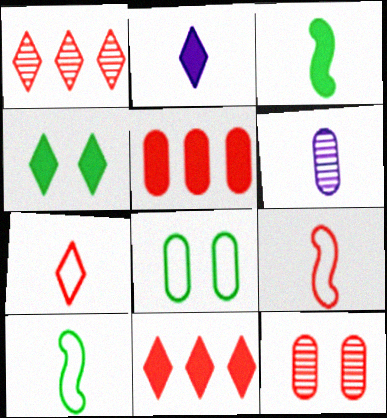[[2, 4, 11], 
[3, 6, 7], 
[5, 6, 8], 
[9, 11, 12]]